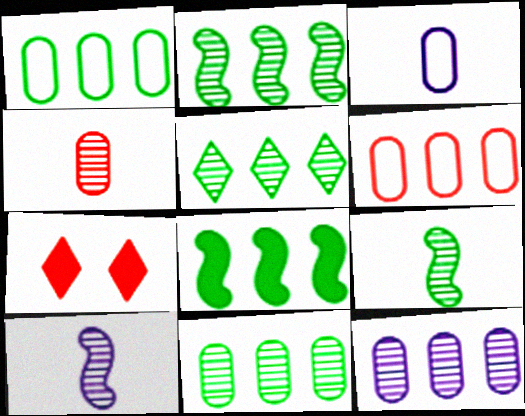[[1, 5, 8], 
[1, 7, 10], 
[2, 3, 7], 
[2, 5, 11]]